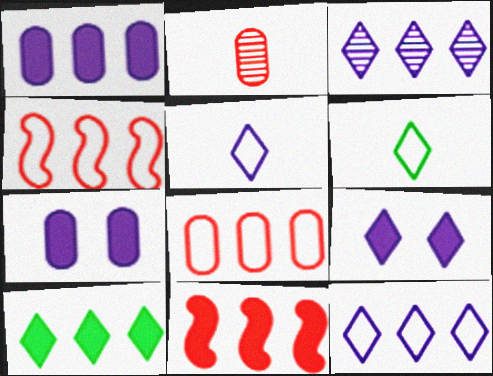[[1, 10, 11], 
[3, 5, 9]]